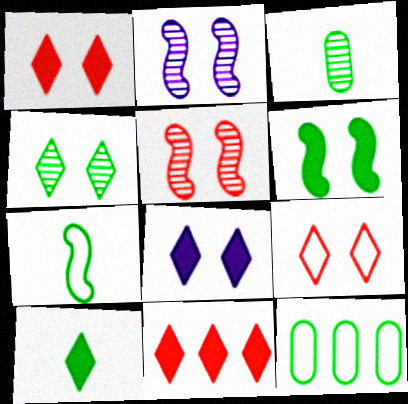[[3, 7, 10], 
[4, 8, 9], 
[8, 10, 11]]